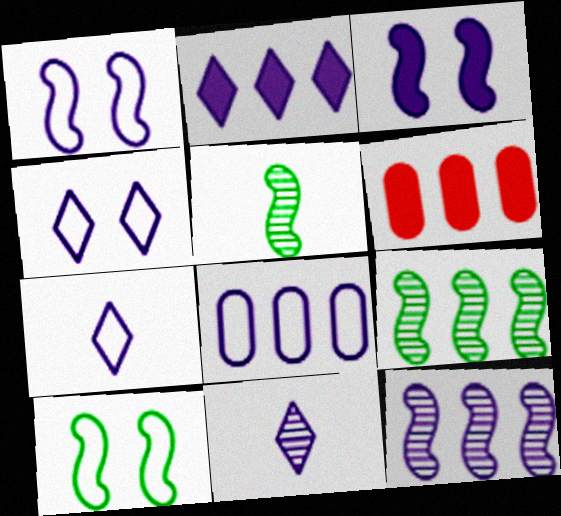[[1, 7, 8], 
[2, 4, 11], 
[2, 8, 12], 
[3, 8, 11], 
[4, 5, 6], 
[6, 10, 11]]